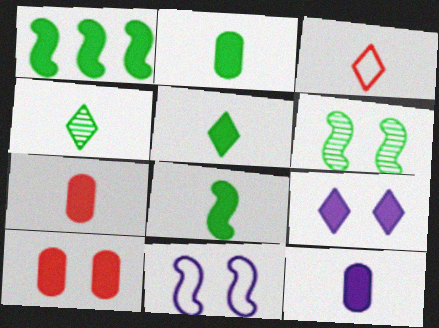[[1, 7, 9], 
[2, 5, 8], 
[2, 7, 12]]